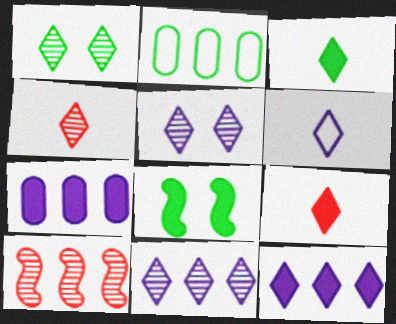[[1, 4, 11], 
[2, 10, 12], 
[3, 4, 6], 
[5, 6, 12], 
[7, 8, 9]]